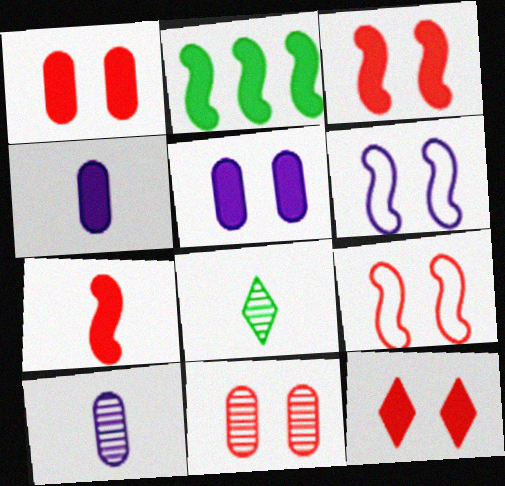[[1, 3, 12], 
[2, 4, 12], 
[9, 11, 12]]